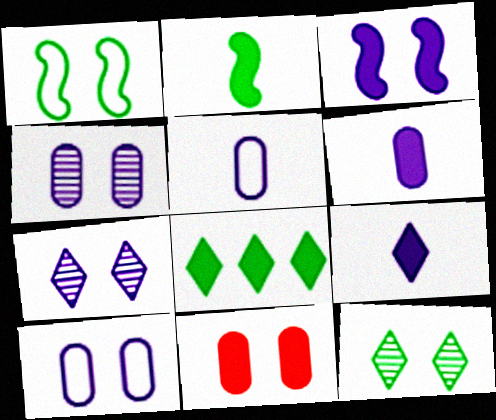[[1, 7, 11], 
[3, 7, 10]]